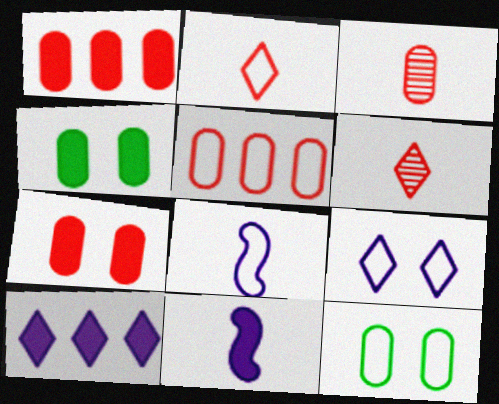[[3, 5, 7]]